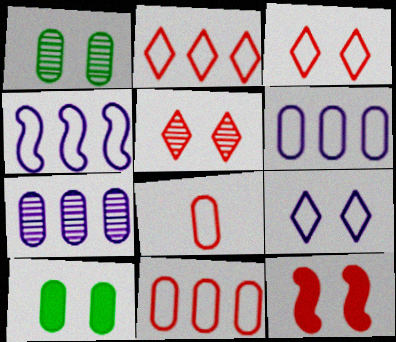[[1, 9, 12], 
[7, 8, 10]]